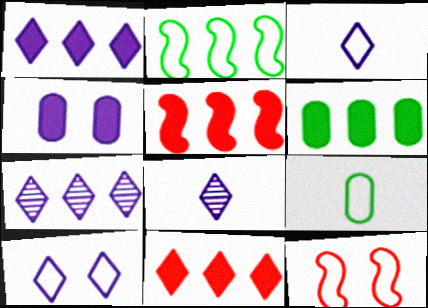[[1, 5, 6], 
[1, 8, 10], 
[6, 8, 12]]